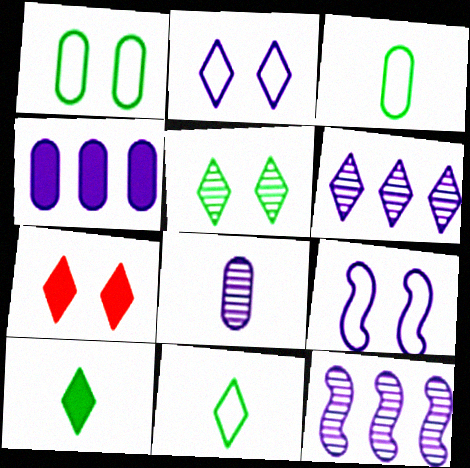[[2, 5, 7], 
[3, 7, 12], 
[6, 7, 11]]